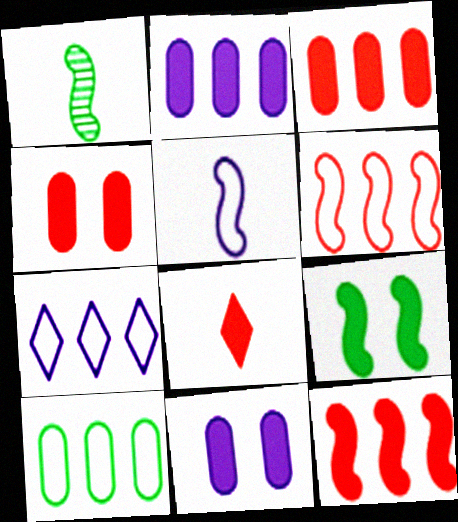[[1, 4, 7], 
[2, 8, 9], 
[4, 8, 12], 
[6, 7, 10]]